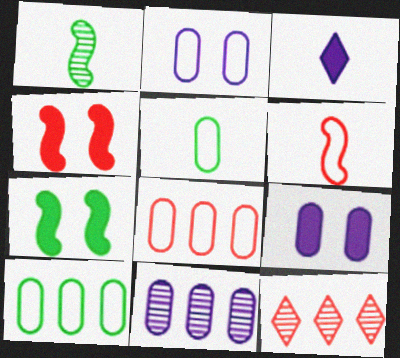[[2, 5, 8]]